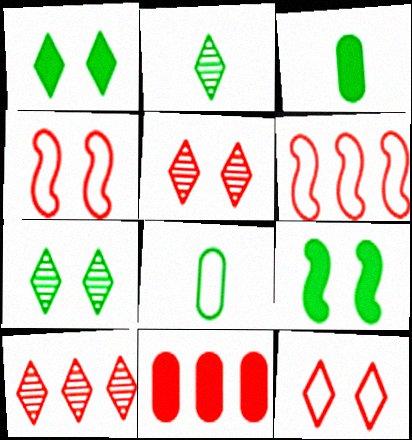[[6, 10, 11]]